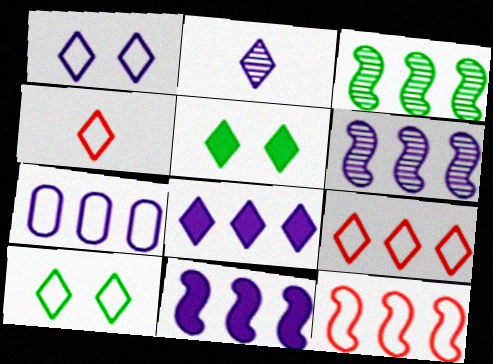[[1, 2, 8], 
[2, 5, 9], 
[3, 11, 12], 
[6, 7, 8]]